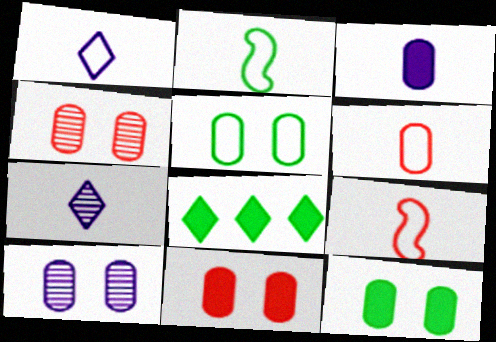[[1, 2, 6], 
[5, 10, 11], 
[8, 9, 10]]